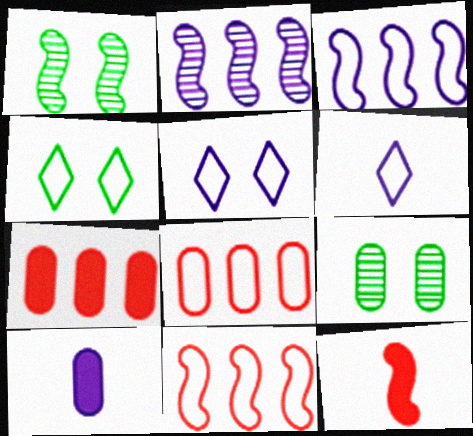[[1, 3, 12], 
[1, 6, 7], 
[2, 5, 10], 
[8, 9, 10]]